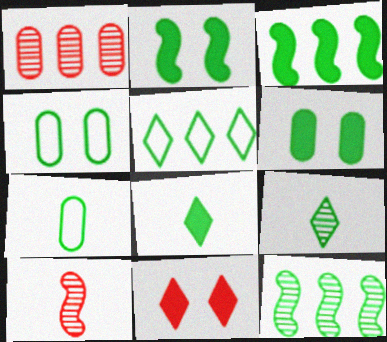[[3, 4, 9], 
[3, 6, 8], 
[4, 8, 12]]